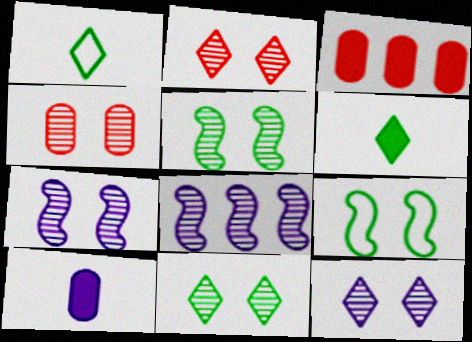[[1, 3, 7], 
[2, 11, 12], 
[4, 5, 12], 
[4, 7, 11]]